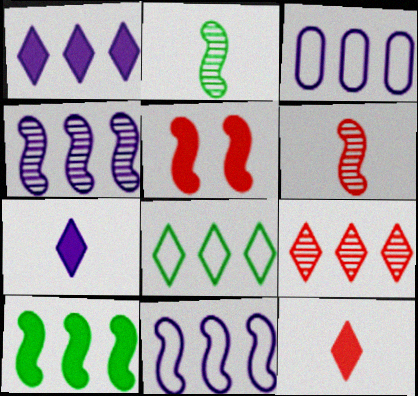[[1, 3, 4], 
[1, 8, 9], 
[2, 5, 11], 
[3, 9, 10]]